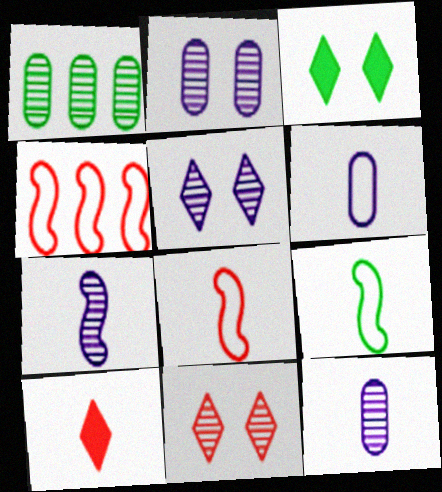[[1, 3, 9], 
[1, 7, 11], 
[3, 4, 12], 
[9, 10, 12]]